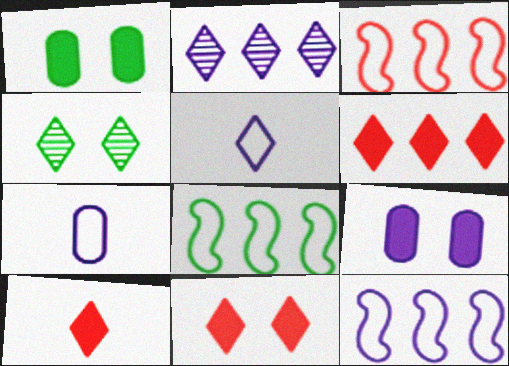[[3, 8, 12], 
[4, 5, 6], 
[6, 10, 11]]